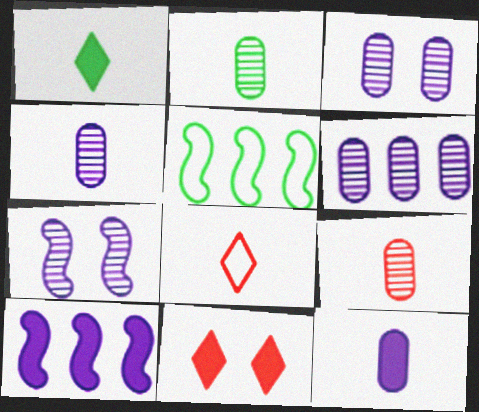[[2, 4, 9], 
[3, 4, 6], 
[4, 5, 11]]